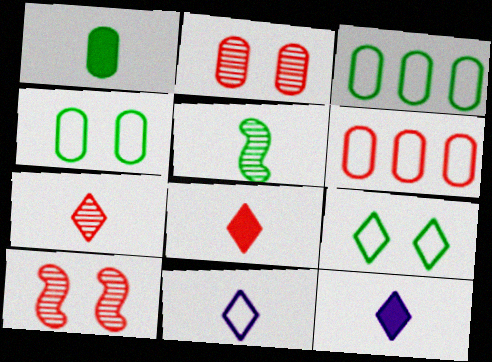[[3, 10, 12], 
[6, 8, 10]]